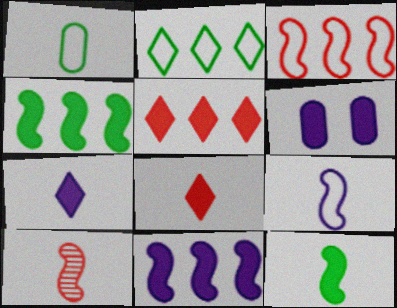[[1, 7, 10], 
[2, 6, 10], 
[4, 6, 8], 
[5, 6, 12], 
[6, 7, 11], 
[9, 10, 12]]